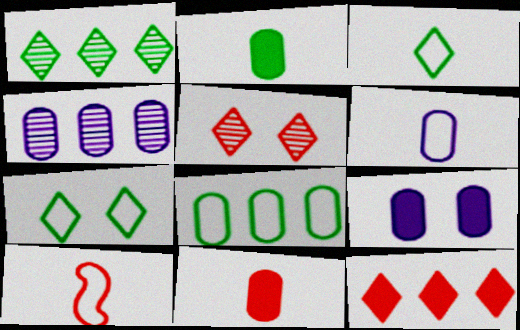[[1, 9, 10], 
[3, 6, 10], 
[4, 6, 9]]